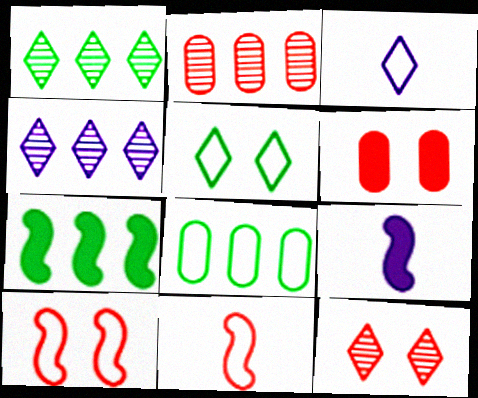[[1, 7, 8], 
[2, 5, 9], 
[3, 8, 10], 
[6, 10, 12], 
[8, 9, 12]]